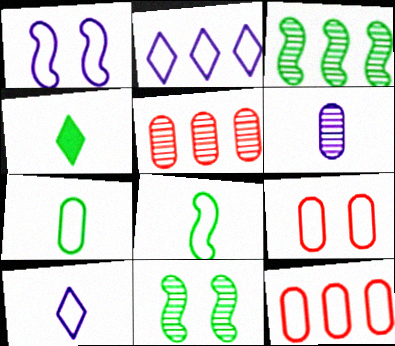[[1, 4, 5], 
[2, 8, 9]]